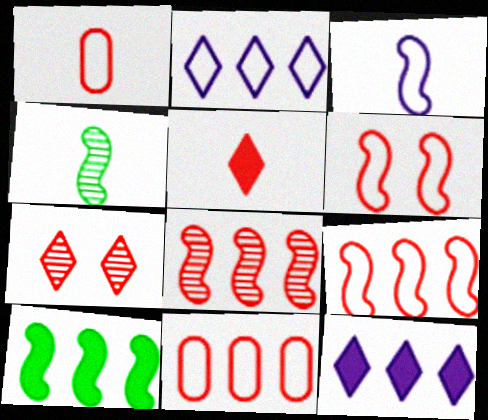[]